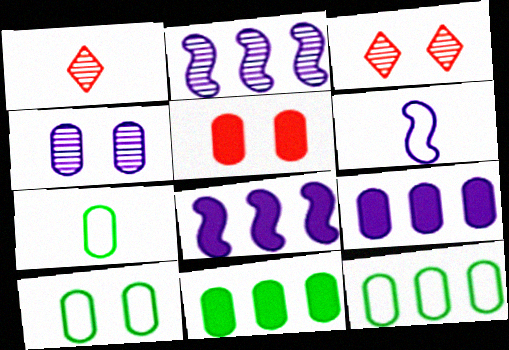[[1, 8, 10], 
[3, 6, 11], 
[3, 7, 8], 
[4, 5, 10], 
[7, 10, 12]]